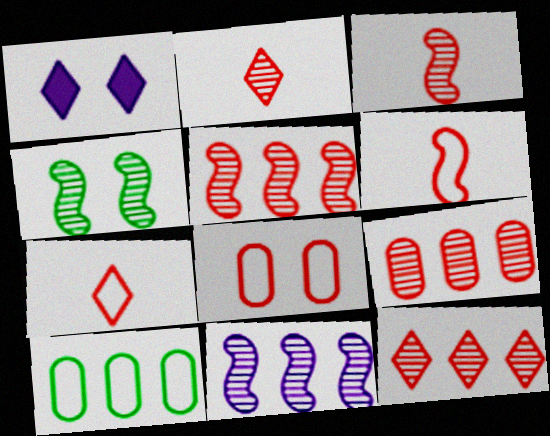[[1, 3, 10], 
[1, 4, 8], 
[3, 4, 11], 
[5, 9, 12]]